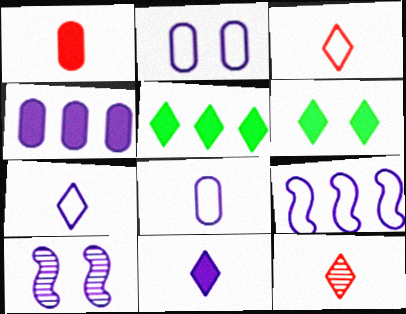[[2, 7, 9], 
[4, 7, 10]]